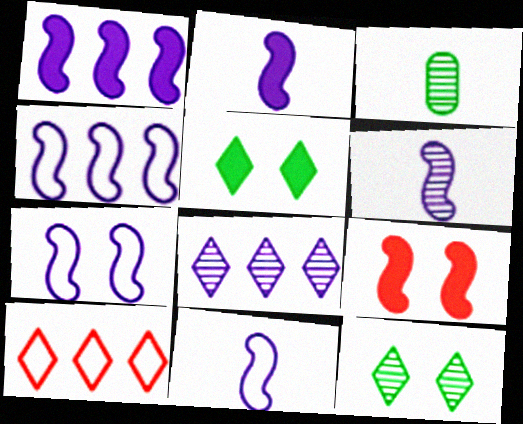[[1, 6, 7], 
[2, 6, 11], 
[4, 7, 11]]